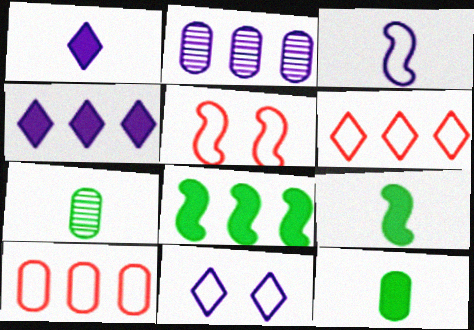[[2, 6, 8], 
[4, 5, 7]]